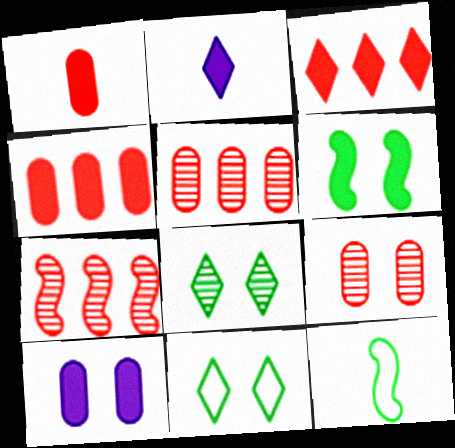[[2, 4, 6]]